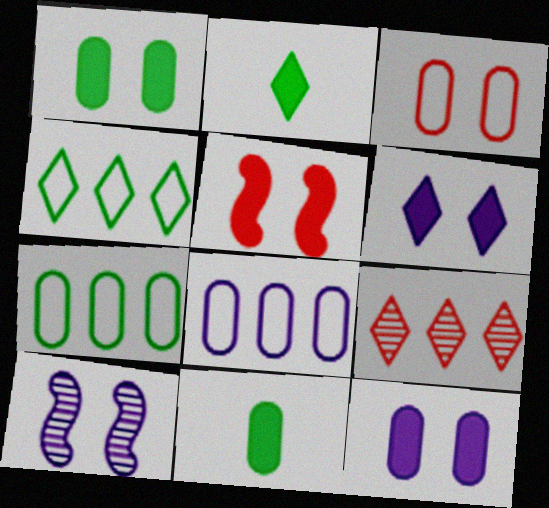[[1, 5, 6]]